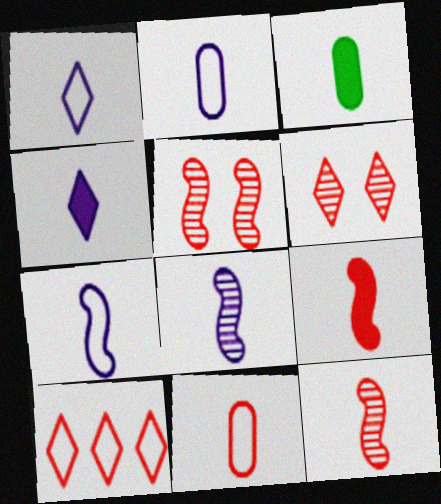[[1, 2, 7], 
[1, 3, 12], 
[2, 4, 8], 
[3, 4, 9]]